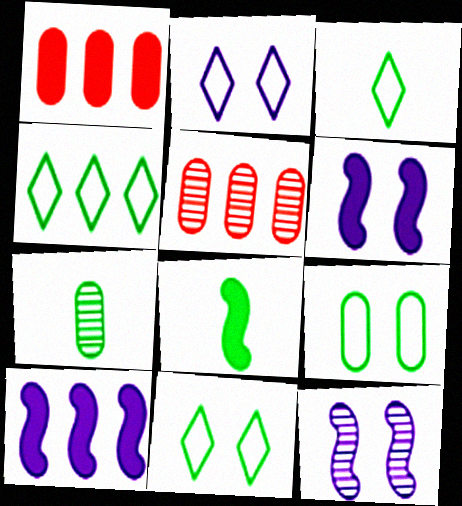[[1, 3, 12], 
[2, 5, 8], 
[3, 4, 11], 
[3, 5, 6], 
[3, 7, 8], 
[4, 5, 10]]